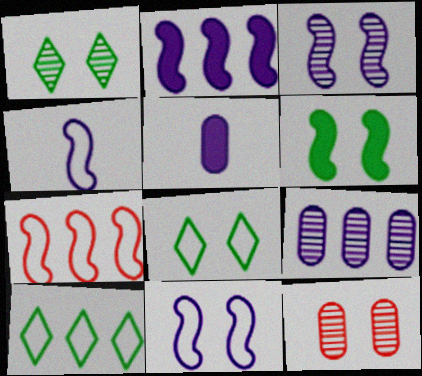[[1, 3, 12], 
[1, 5, 7], 
[2, 3, 4]]